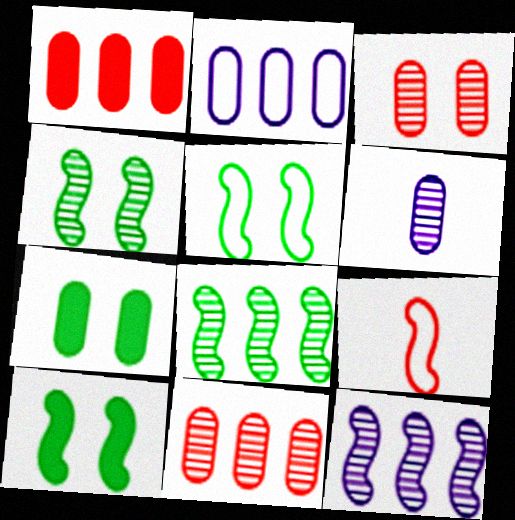[[4, 5, 10], 
[9, 10, 12]]